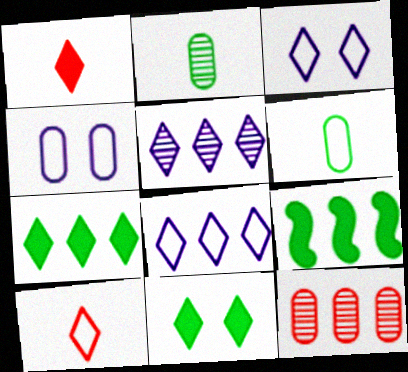[[5, 10, 11], 
[8, 9, 12]]